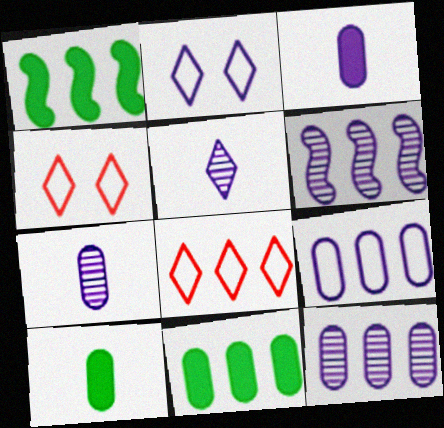[[1, 4, 7], 
[1, 8, 12], 
[2, 3, 6], 
[4, 6, 10], 
[6, 8, 11]]